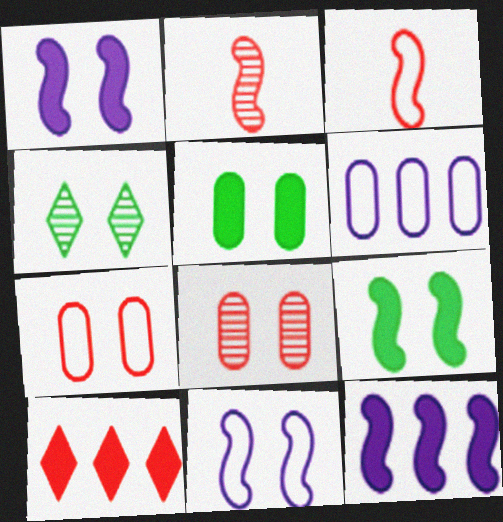[[1, 4, 7], 
[2, 7, 10], 
[3, 8, 10]]